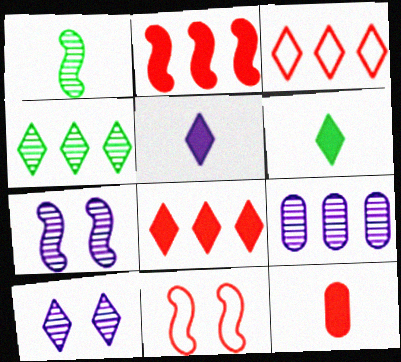[[3, 6, 10], 
[6, 9, 11]]